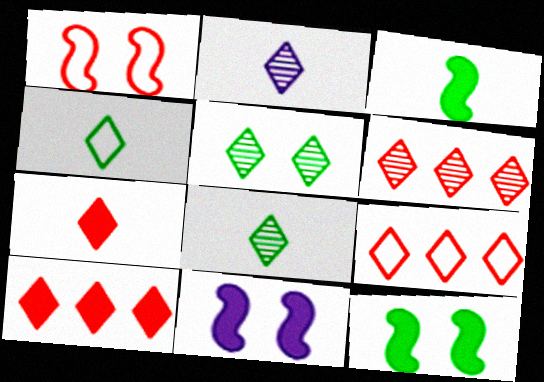[[2, 4, 7], 
[2, 5, 6], 
[6, 9, 10]]